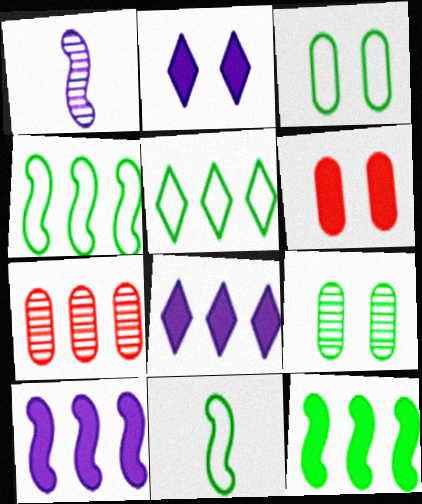[[1, 5, 6], 
[2, 7, 11], 
[3, 5, 11], 
[4, 7, 8], 
[5, 7, 10]]